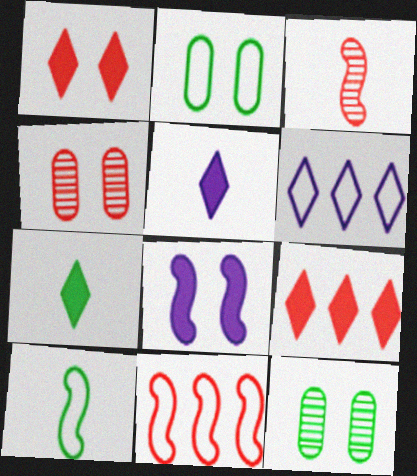[[5, 11, 12]]